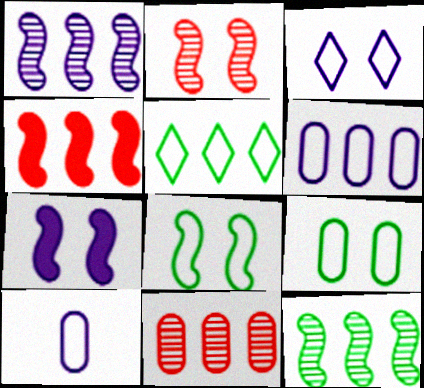[[2, 7, 8]]